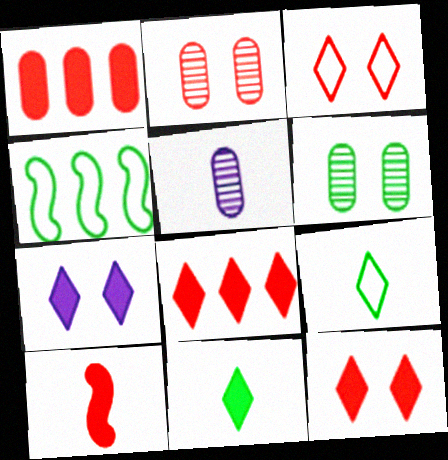[[1, 10, 12], 
[4, 5, 12], 
[4, 6, 11], 
[5, 9, 10], 
[7, 8, 11]]